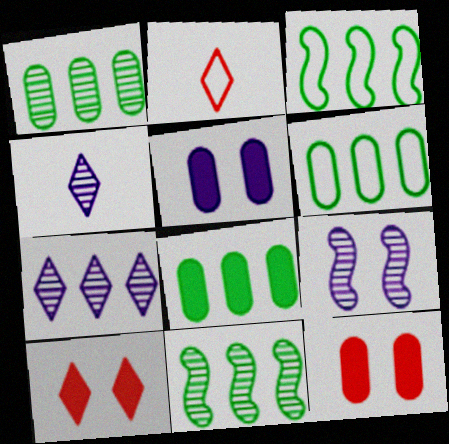[[1, 6, 8], 
[2, 5, 11], 
[2, 8, 9], 
[3, 4, 12]]